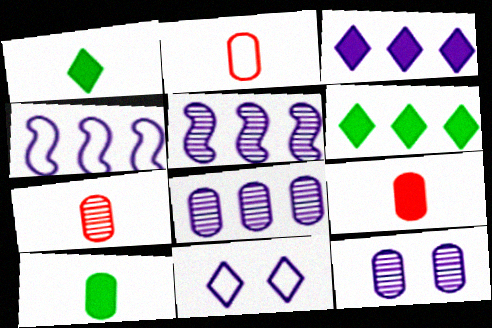[[2, 7, 9], 
[3, 4, 8]]